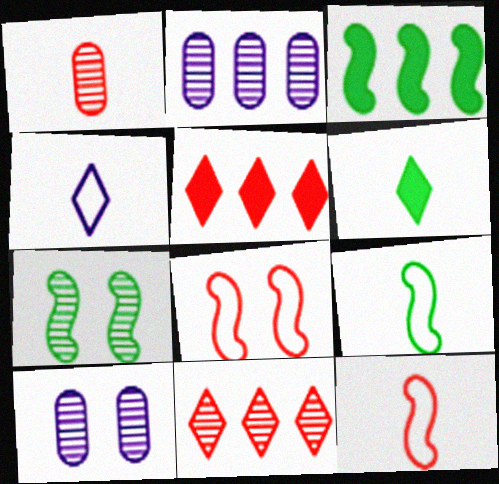[[1, 5, 8], 
[2, 6, 8], 
[3, 7, 9], 
[5, 9, 10]]